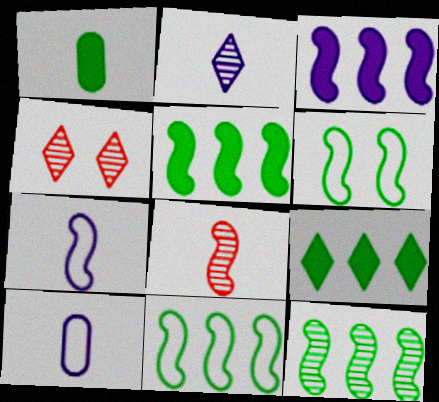[[3, 6, 8], 
[4, 5, 10], 
[5, 11, 12]]